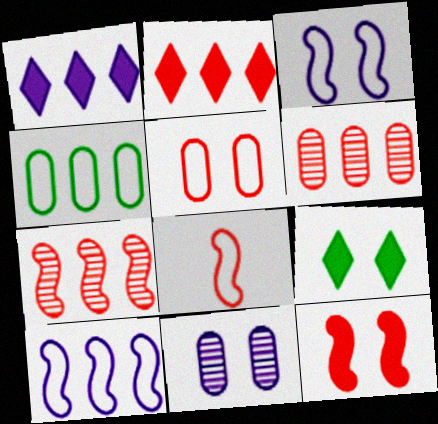[[1, 4, 7], 
[7, 8, 12]]